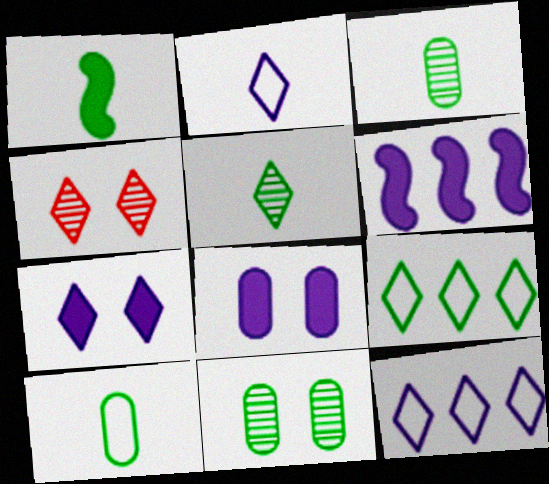[[1, 5, 10], 
[1, 9, 11], 
[4, 6, 10]]